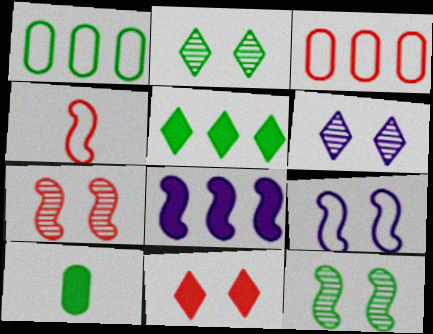[[4, 8, 12], 
[8, 10, 11]]